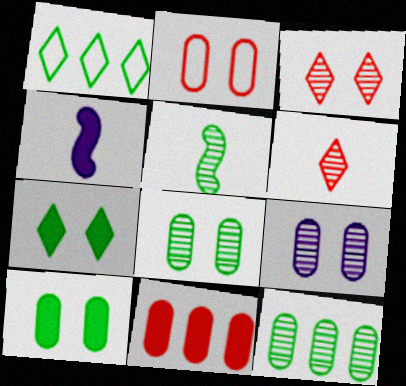[[1, 5, 10], 
[2, 9, 10], 
[4, 7, 11]]